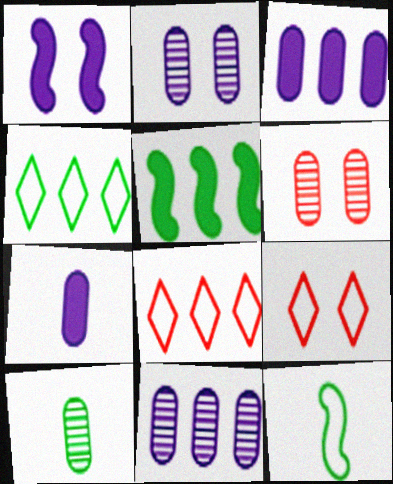[[1, 8, 10], 
[5, 8, 11], 
[6, 10, 11]]